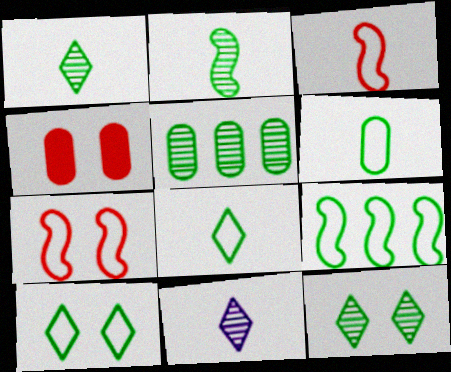[[2, 5, 12], 
[4, 9, 11], 
[6, 9, 10]]